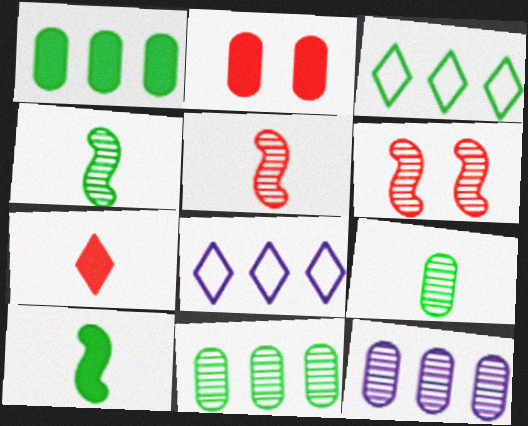[[2, 4, 8]]